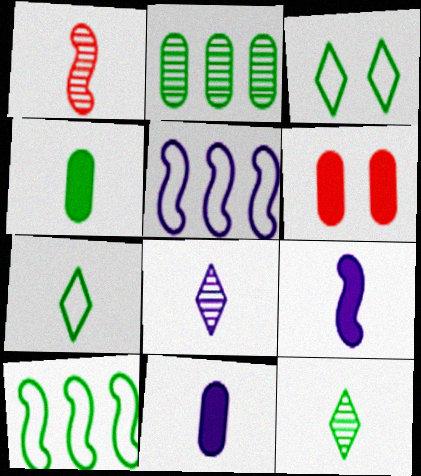[[1, 7, 11], 
[5, 6, 12], 
[6, 8, 10]]